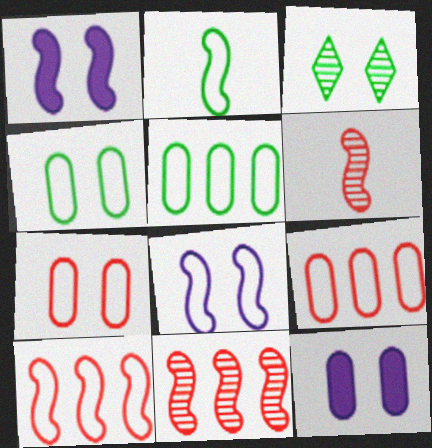[[1, 2, 11], 
[1, 3, 7], 
[2, 8, 10]]